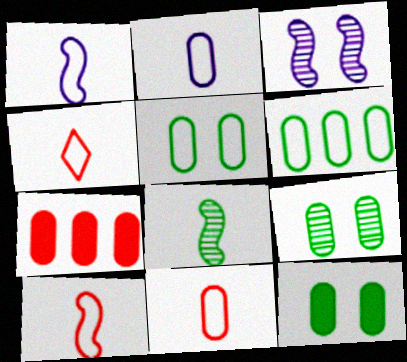[[2, 7, 9], 
[4, 10, 11], 
[5, 9, 12]]